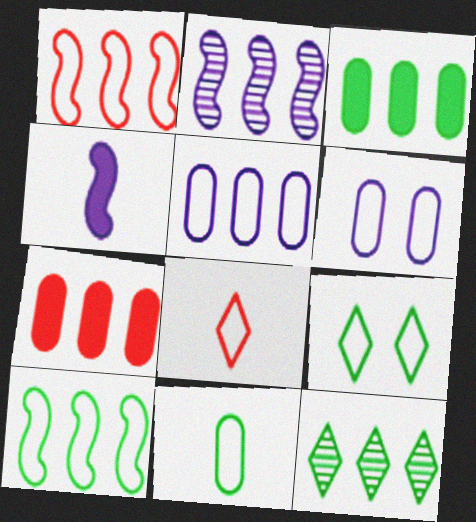[[3, 10, 12], 
[6, 8, 10], 
[9, 10, 11]]